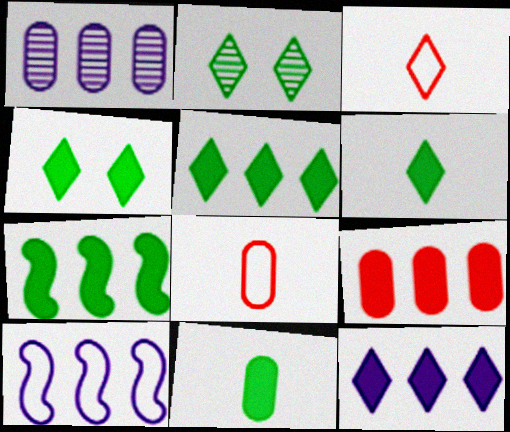[[1, 10, 12], 
[2, 3, 12], 
[4, 5, 6], 
[4, 7, 11], 
[7, 9, 12]]